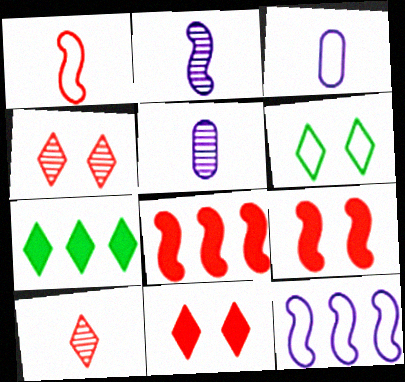[[5, 6, 8]]